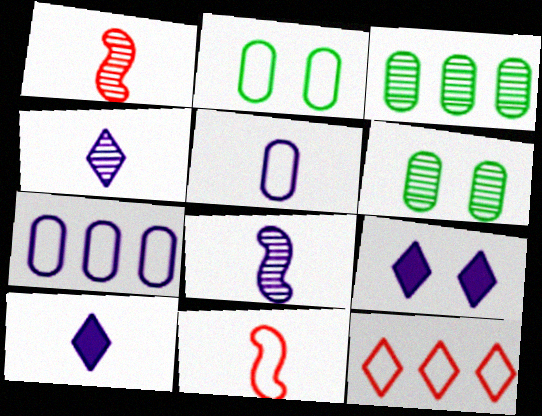[[3, 9, 11], 
[5, 8, 10], 
[7, 8, 9]]